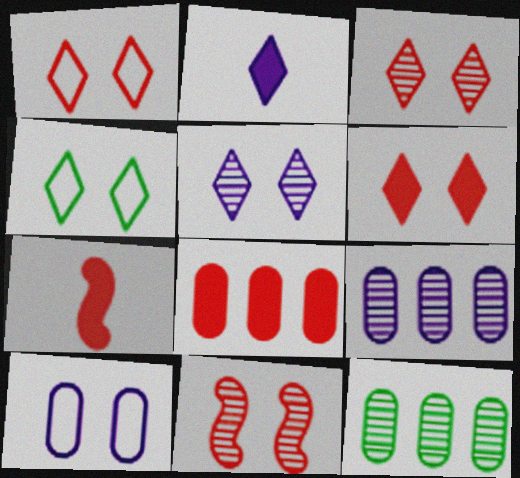[[1, 3, 6], 
[4, 5, 6], 
[4, 7, 9], 
[6, 7, 8]]